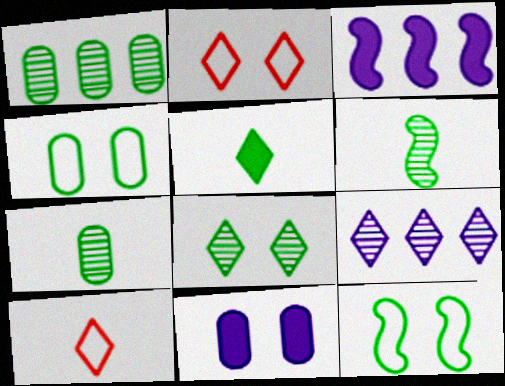[[1, 5, 12], 
[1, 6, 8], 
[2, 3, 7], 
[2, 5, 9]]